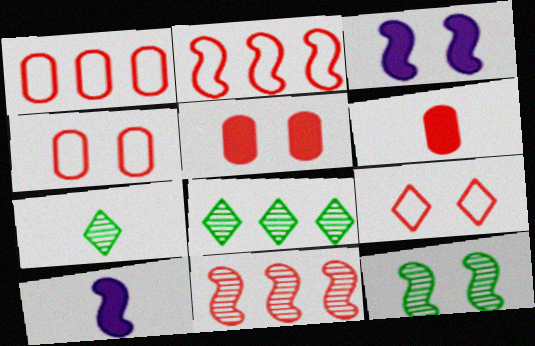[[1, 3, 7], 
[2, 10, 12], 
[4, 8, 10], 
[6, 9, 11]]